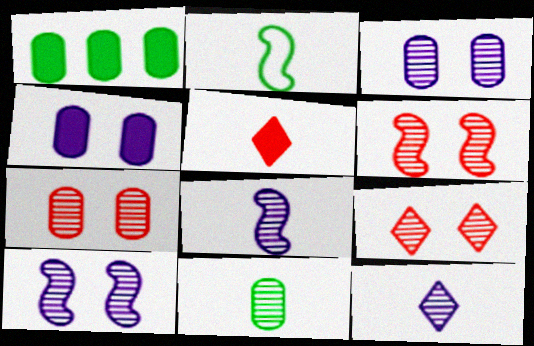[[6, 7, 9]]